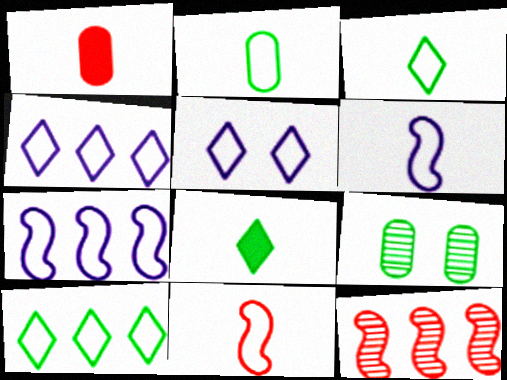[]